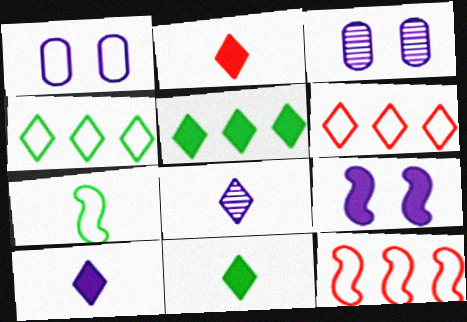[[1, 6, 7], 
[2, 10, 11], 
[3, 11, 12]]